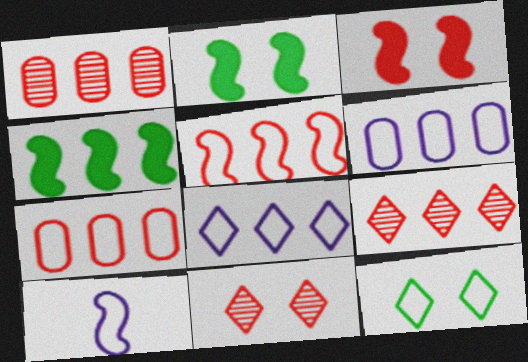[[1, 4, 8], 
[4, 6, 9], 
[7, 10, 12]]